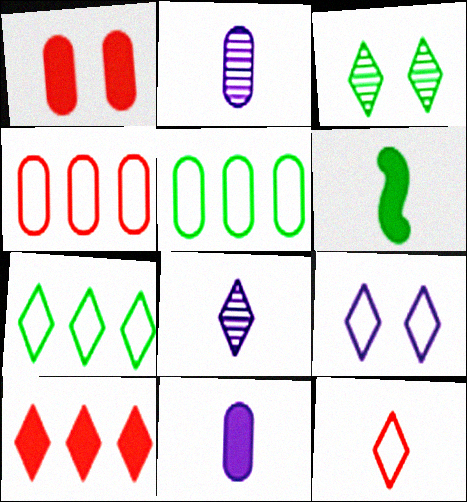[[1, 2, 5], 
[2, 6, 12], 
[3, 5, 6], 
[7, 9, 12]]